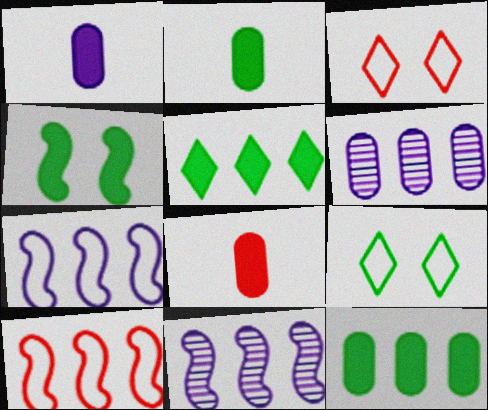[[1, 2, 8], 
[2, 3, 11], 
[2, 4, 5], 
[5, 6, 10], 
[8, 9, 11]]